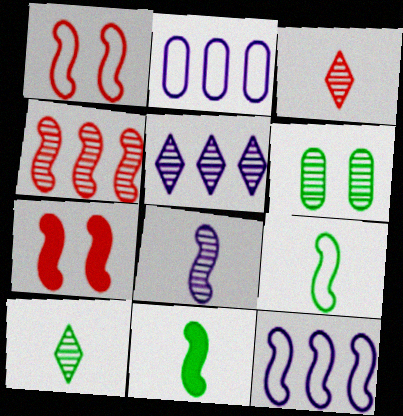[[1, 9, 12], 
[2, 7, 10]]